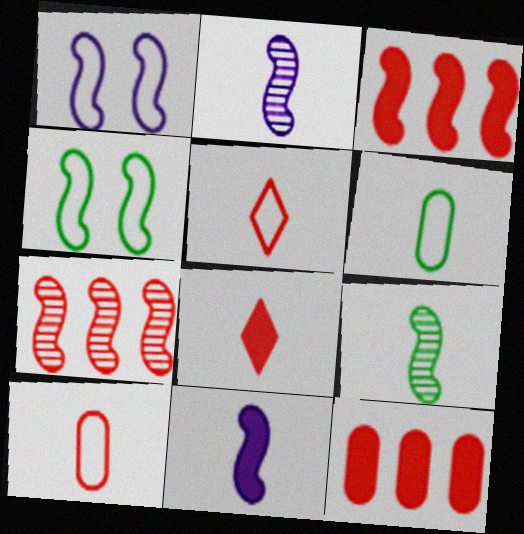[[1, 3, 9], 
[2, 3, 4], 
[2, 6, 8], 
[4, 7, 11]]